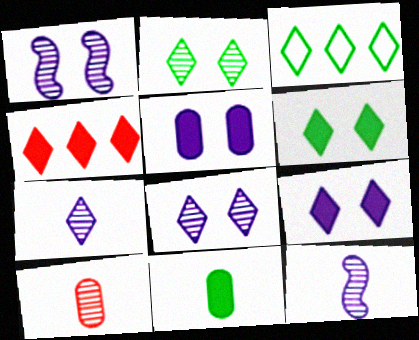[]